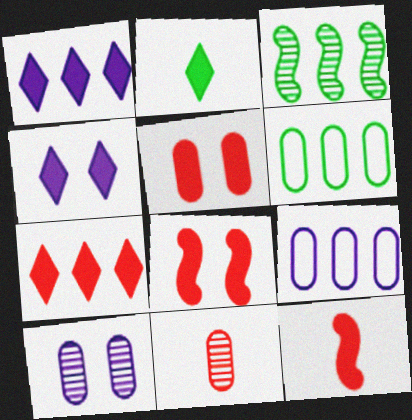[[2, 4, 7], 
[3, 7, 9], 
[5, 7, 12]]